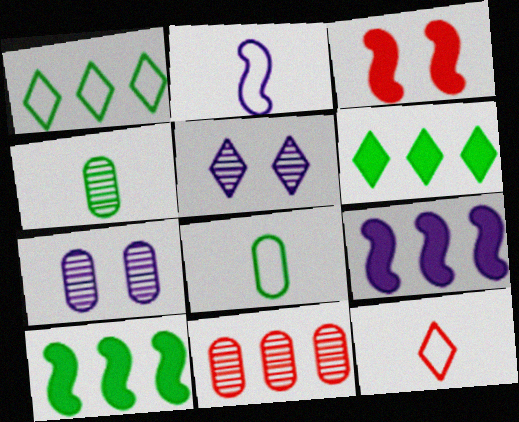[[1, 9, 11], 
[2, 8, 12], 
[3, 11, 12], 
[4, 7, 11], 
[5, 6, 12], 
[7, 10, 12]]